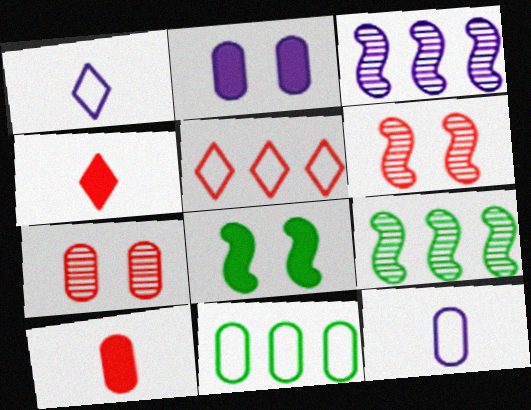[[1, 2, 3], 
[5, 6, 10]]